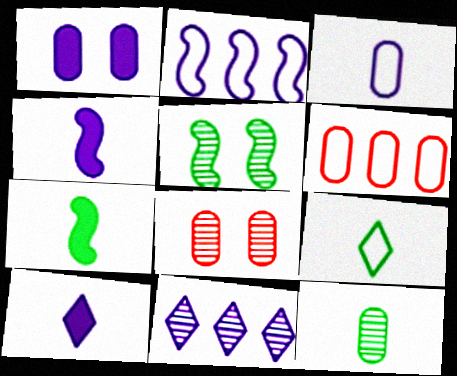[[1, 6, 12], 
[5, 6, 10], 
[7, 9, 12]]